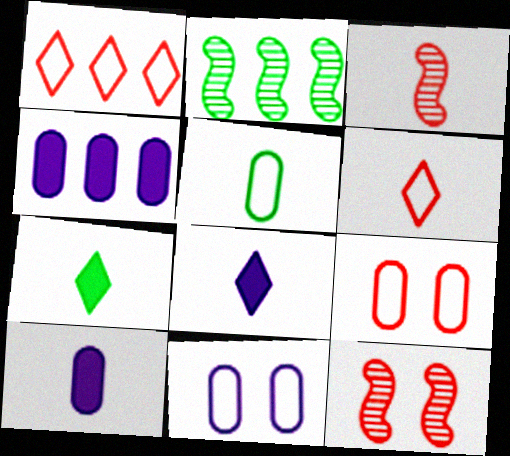[[1, 2, 4], 
[2, 8, 9], 
[3, 5, 8]]